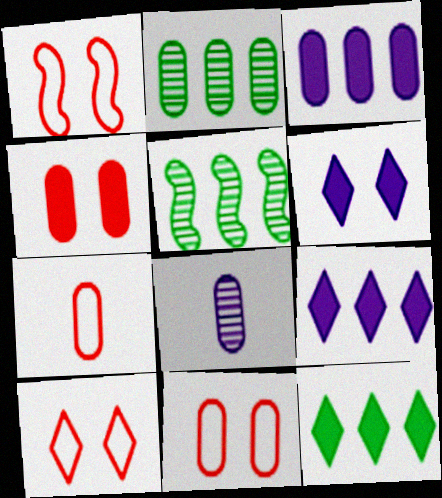[[1, 8, 12], 
[1, 10, 11], 
[5, 6, 7]]